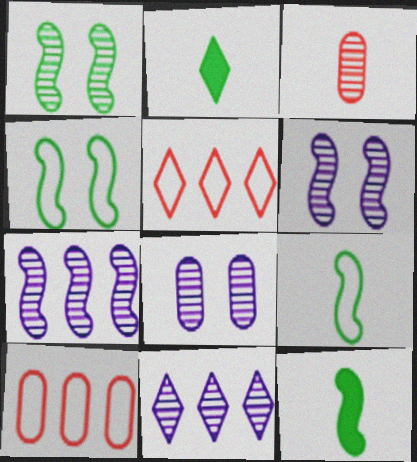[[1, 3, 11], 
[2, 6, 10], 
[5, 8, 12]]